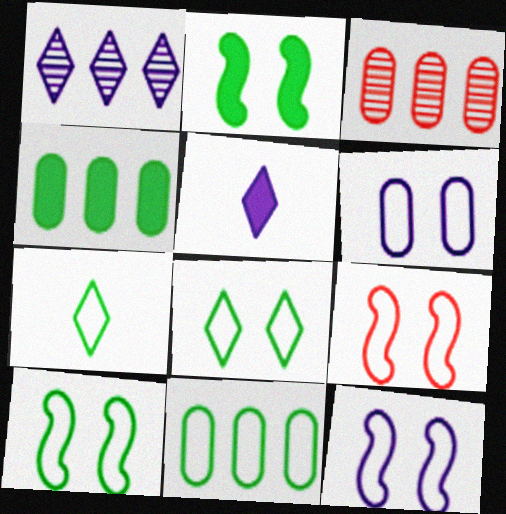[[3, 5, 10], 
[6, 8, 9], 
[7, 10, 11], 
[9, 10, 12]]